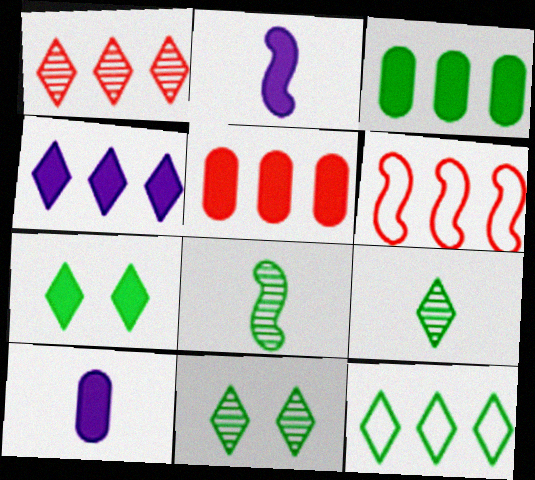[[1, 4, 12], 
[1, 5, 6], 
[2, 5, 7], 
[6, 10, 11], 
[7, 9, 12]]